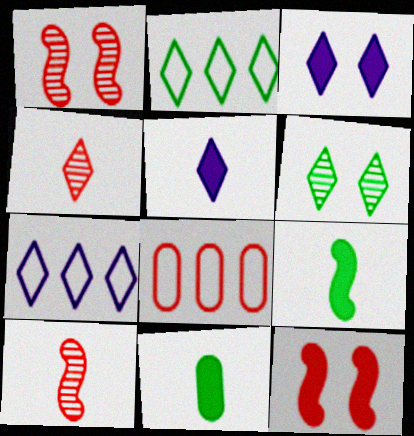[[1, 7, 11], 
[2, 3, 4], 
[4, 8, 12]]